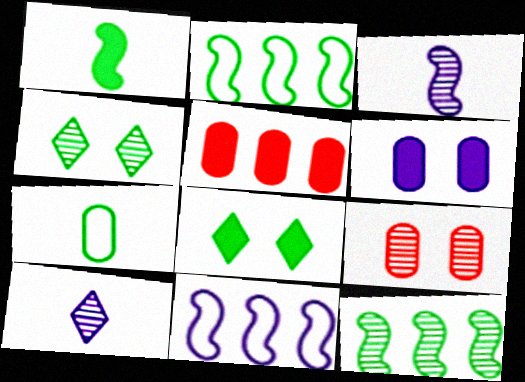[[6, 10, 11], 
[7, 8, 12], 
[9, 10, 12]]